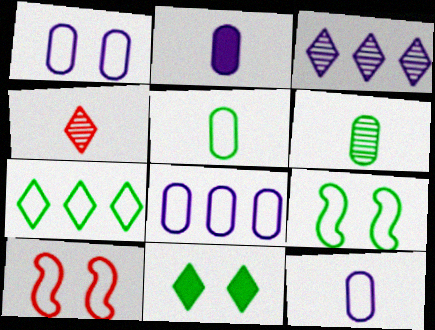[[1, 8, 12], 
[5, 7, 9], 
[7, 10, 12]]